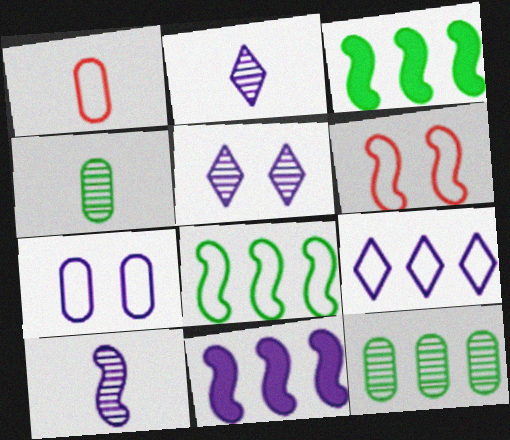[[1, 3, 5], 
[2, 7, 11], 
[3, 6, 10]]